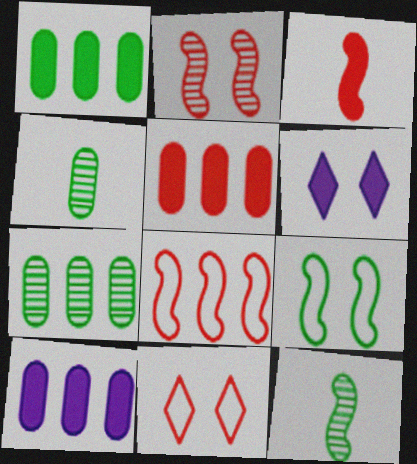[[1, 3, 6], 
[1, 5, 10], 
[2, 3, 8], 
[4, 6, 8], 
[10, 11, 12]]